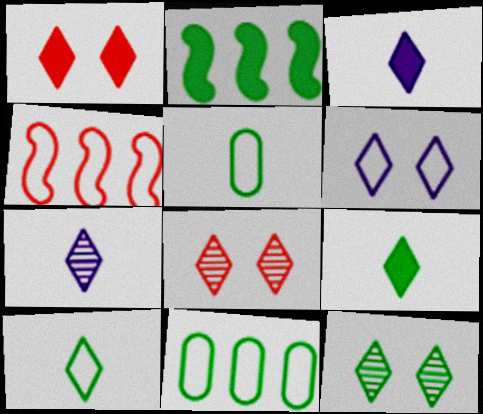[[1, 6, 12], 
[2, 5, 12], 
[4, 5, 6]]